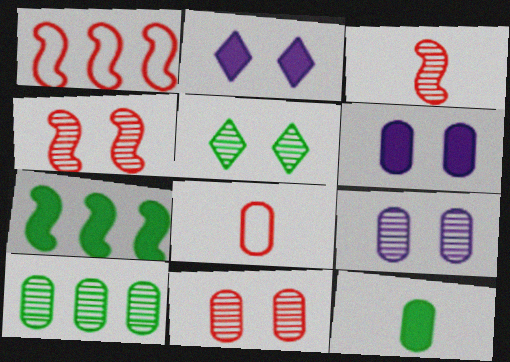[[4, 5, 9], 
[6, 8, 10]]